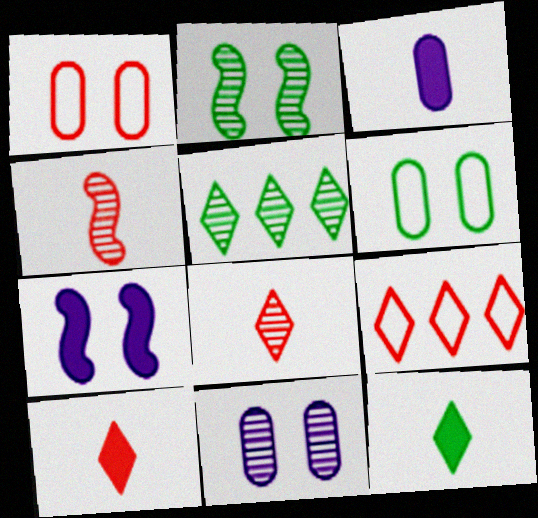[[2, 3, 9], 
[4, 5, 11]]